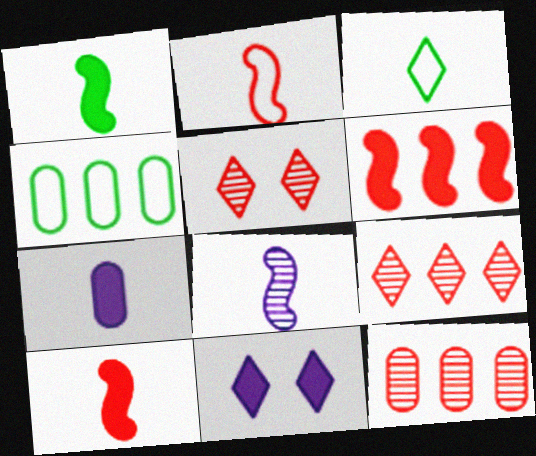[[1, 2, 8], 
[3, 9, 11]]